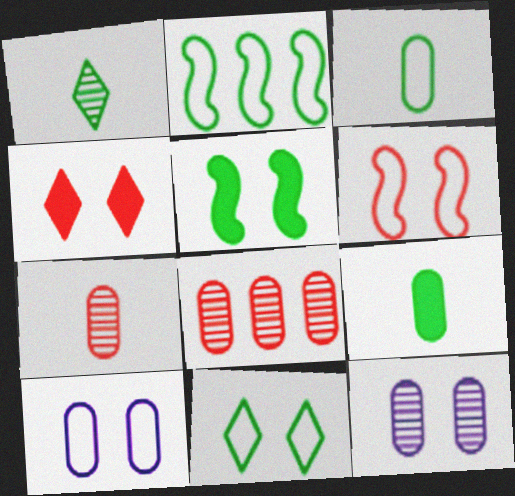[[2, 3, 11], 
[6, 10, 11], 
[8, 9, 10]]